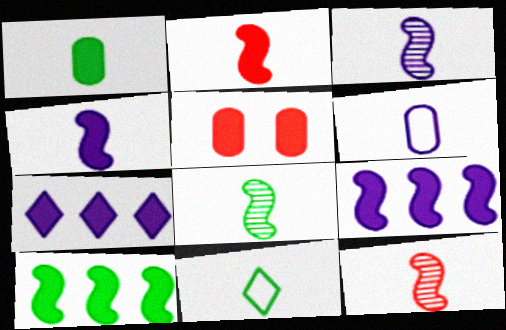[[1, 8, 11], 
[3, 8, 12]]